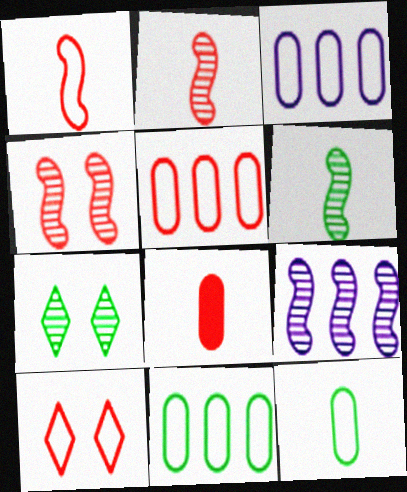[[1, 5, 10], 
[3, 5, 11], 
[4, 6, 9]]